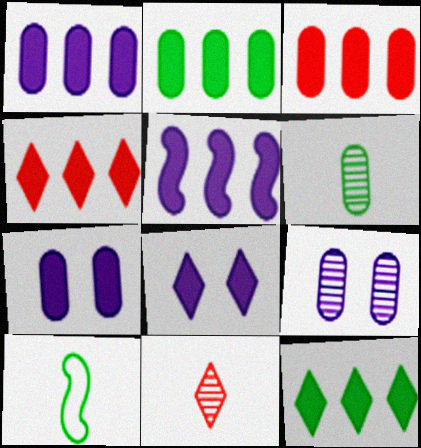[[1, 2, 3], 
[2, 4, 5], 
[3, 5, 12], 
[4, 9, 10]]